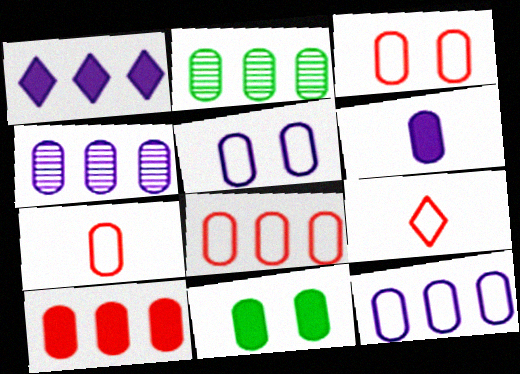[[2, 3, 6], 
[2, 10, 12], 
[3, 7, 8], 
[4, 5, 6], 
[4, 7, 11], 
[6, 10, 11]]